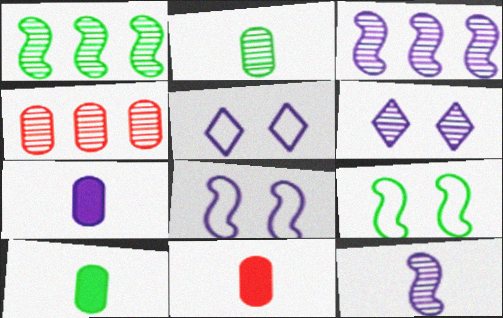[[1, 5, 11], 
[3, 5, 7], 
[7, 10, 11]]